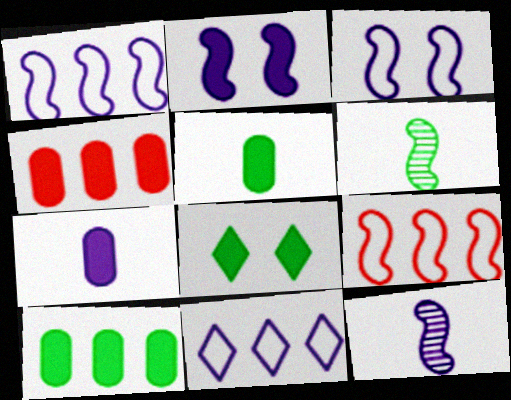[[1, 2, 12], 
[2, 6, 9]]